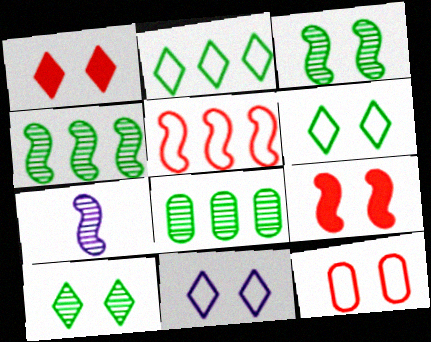[[1, 10, 11]]